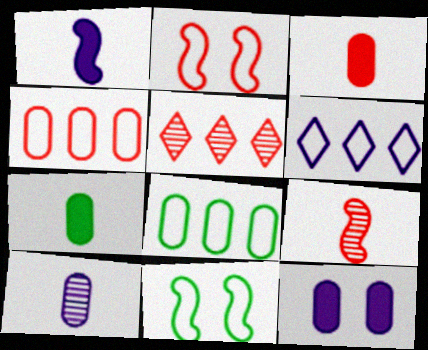[[2, 3, 5]]